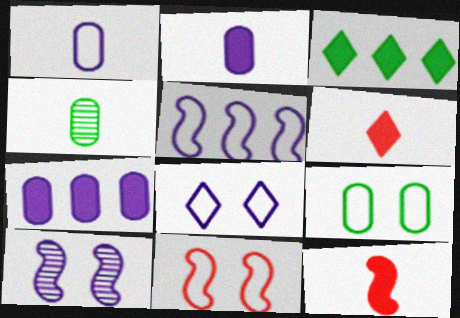[[1, 5, 8], 
[8, 9, 11]]